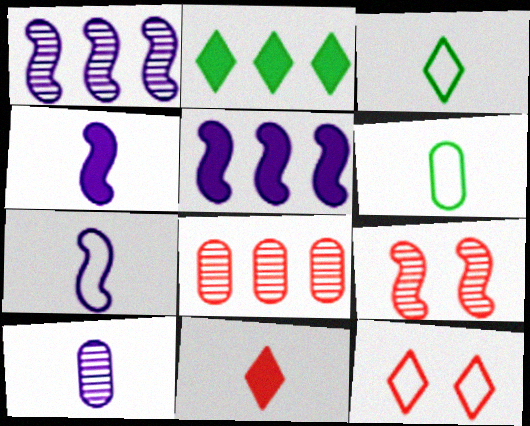[]